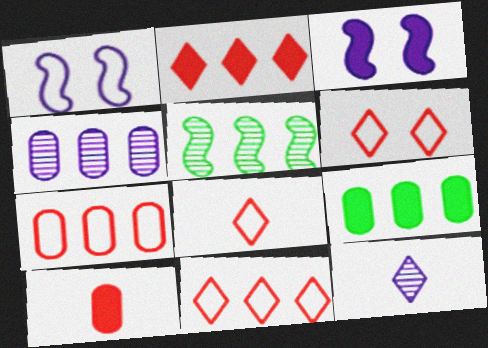[[4, 7, 9], 
[6, 8, 11]]